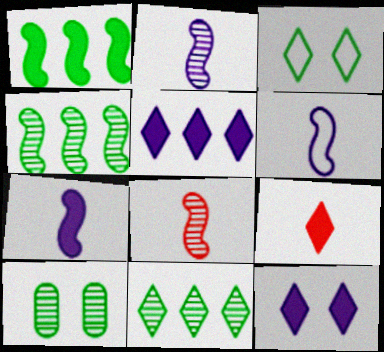[[2, 6, 7]]